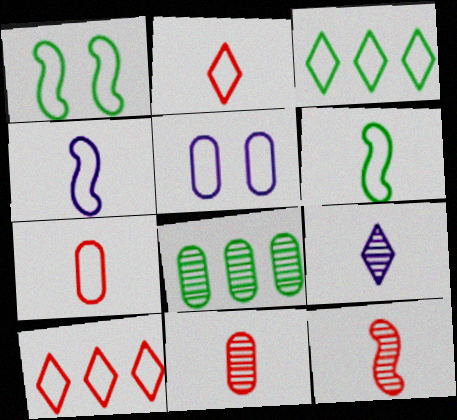[[5, 6, 10]]